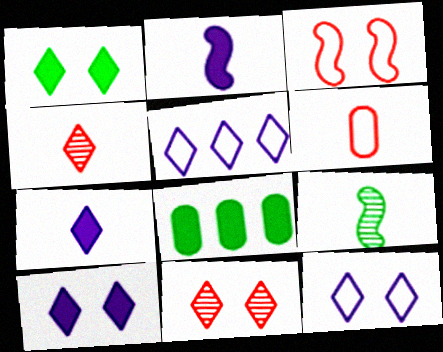[[1, 4, 5], 
[1, 11, 12], 
[6, 7, 9]]